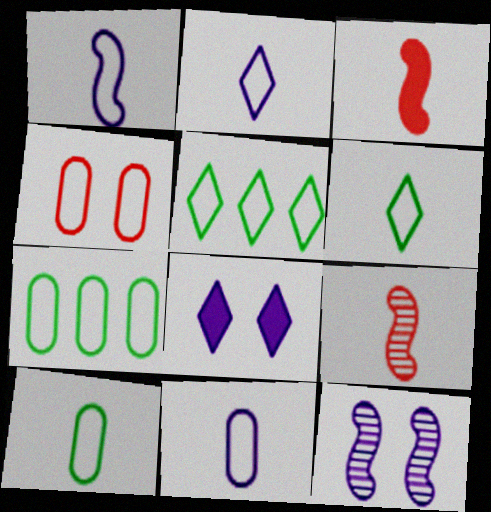[[1, 2, 11], 
[1, 4, 5], 
[4, 7, 11], 
[7, 8, 9]]